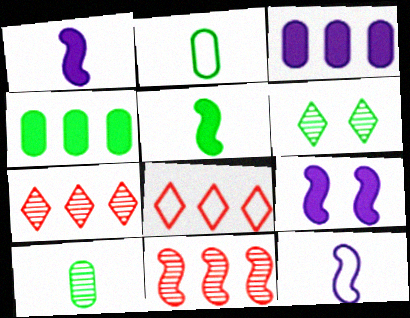[[2, 7, 9], 
[8, 9, 10]]